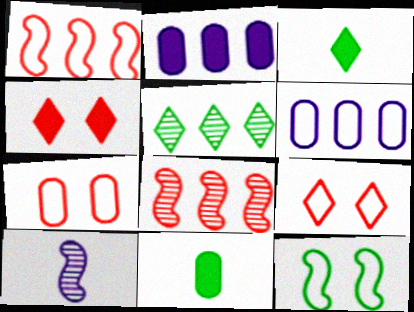[[1, 2, 5], 
[5, 11, 12]]